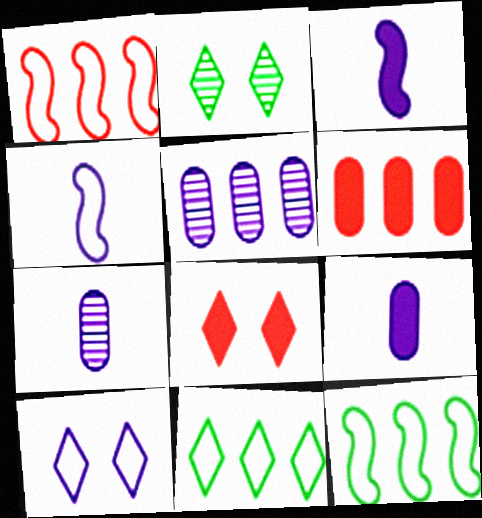[[1, 2, 9], 
[2, 4, 6], 
[2, 8, 10], 
[3, 5, 10], 
[7, 8, 12]]